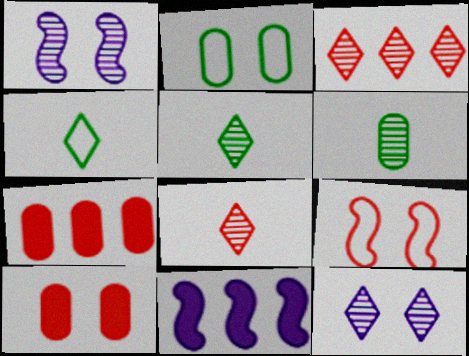[[1, 3, 6], 
[1, 4, 7], 
[2, 8, 11], 
[3, 5, 12], 
[7, 8, 9]]